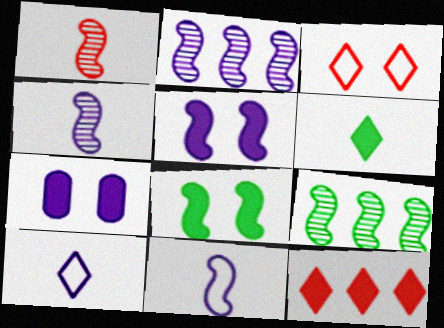[[2, 5, 11], 
[2, 7, 10]]